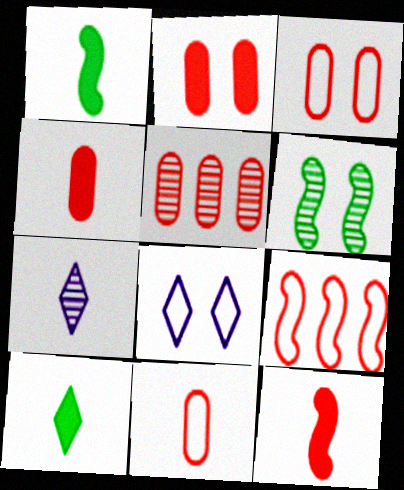[[1, 5, 8], 
[1, 7, 11], 
[2, 5, 11], 
[2, 6, 8], 
[3, 4, 5], 
[5, 6, 7]]